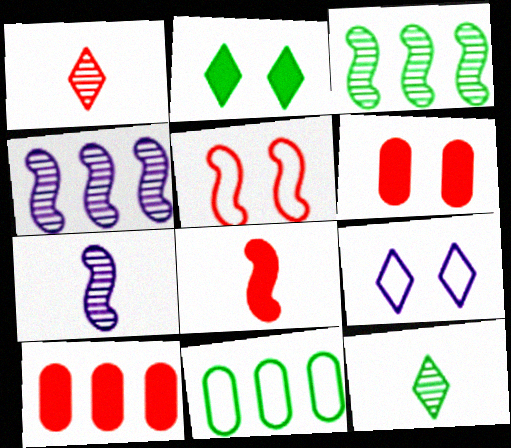[[1, 5, 10]]